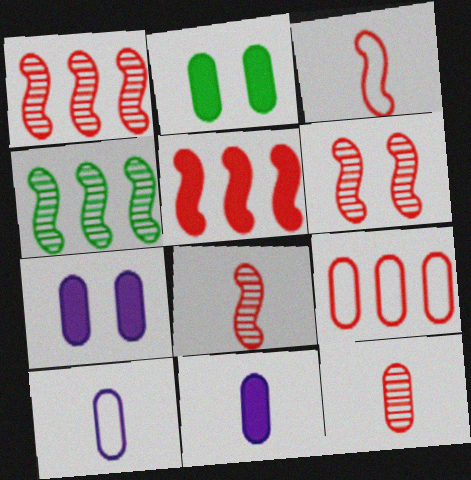[[1, 6, 8], 
[3, 5, 6]]